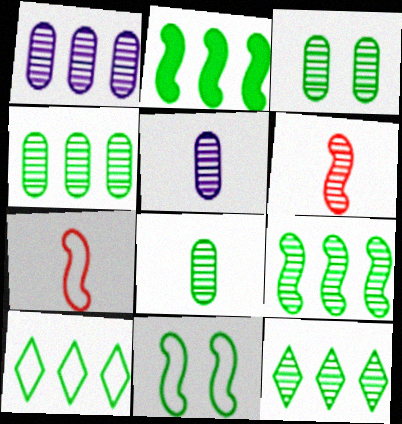[[2, 4, 10], 
[3, 4, 8], 
[4, 9, 12]]